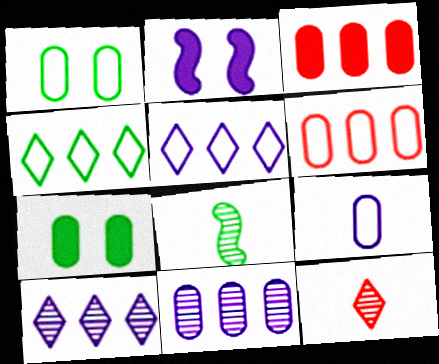[[1, 6, 9], 
[2, 9, 10], 
[4, 7, 8]]